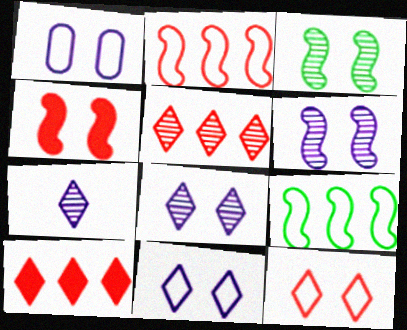[]